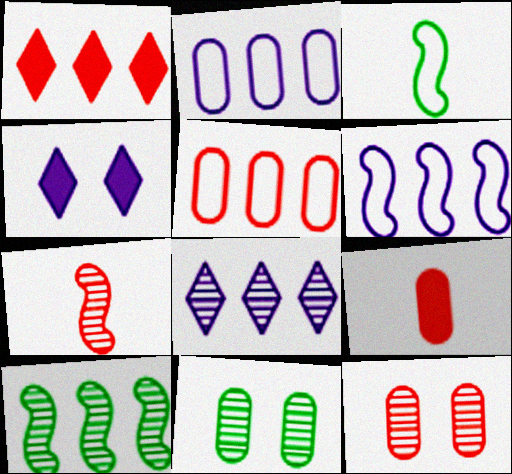[[1, 2, 10], 
[2, 9, 11], 
[5, 9, 12], 
[7, 8, 11]]